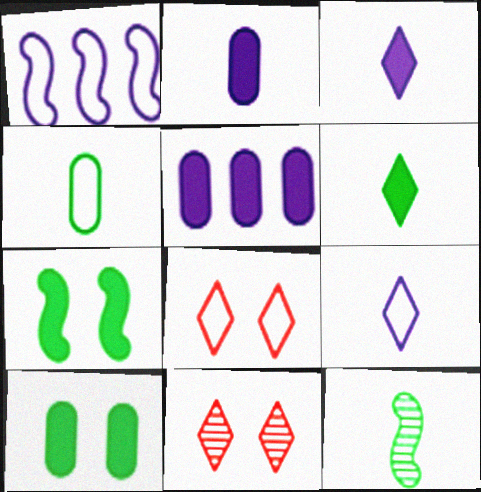[[1, 4, 8], 
[4, 6, 12], 
[5, 8, 12]]